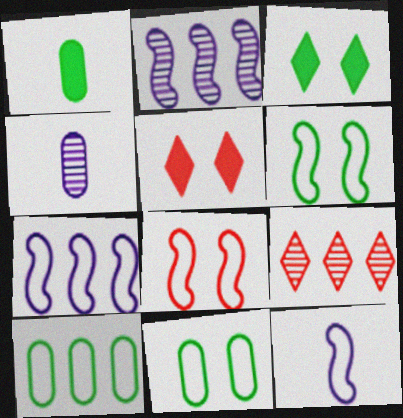[]